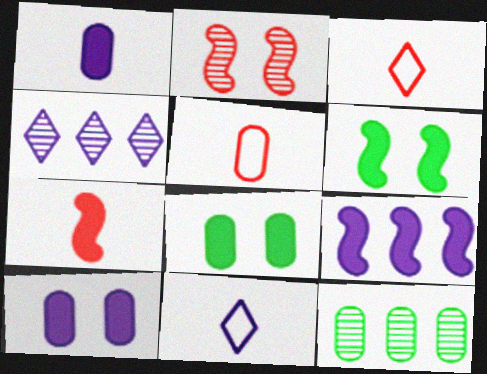[[4, 5, 6], 
[5, 10, 12], 
[6, 7, 9]]